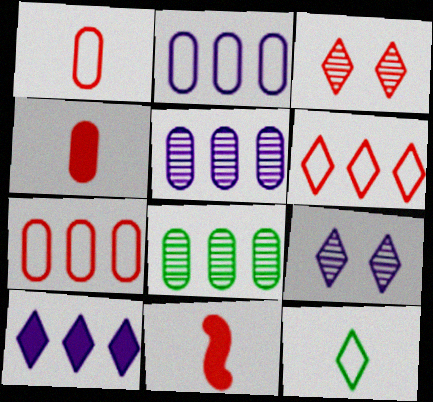[[3, 7, 11], 
[3, 10, 12]]